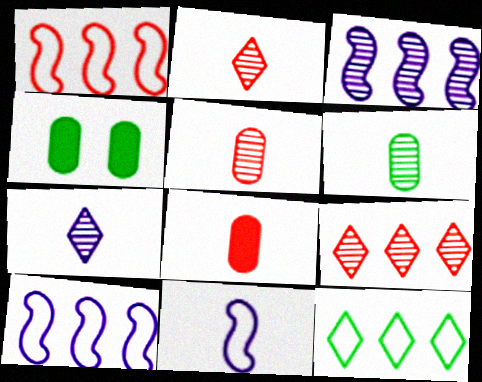[[1, 4, 7], 
[2, 4, 10], 
[4, 9, 11]]